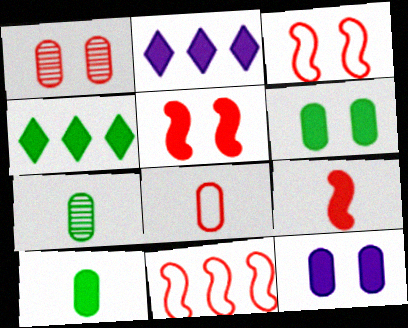[[2, 3, 7], 
[2, 5, 10], 
[2, 6, 9], 
[4, 9, 12]]